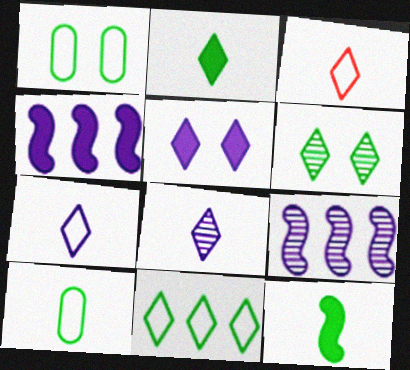[[2, 3, 8], 
[2, 6, 11]]